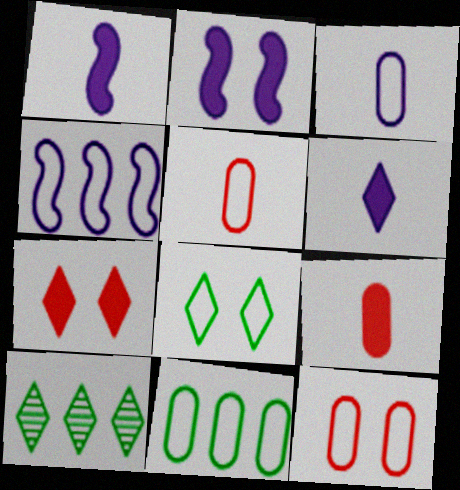[[1, 10, 12], 
[2, 5, 10], 
[3, 11, 12], 
[4, 5, 8]]